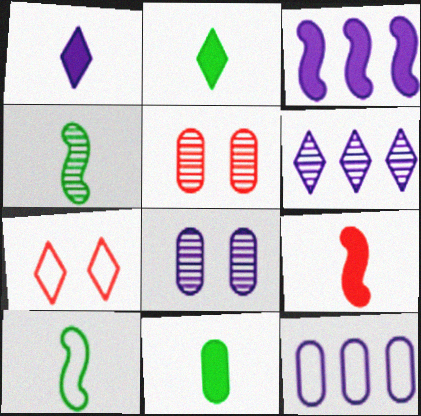[[1, 9, 11], 
[2, 6, 7], 
[3, 6, 12], 
[4, 5, 6], 
[5, 11, 12], 
[7, 10, 12]]